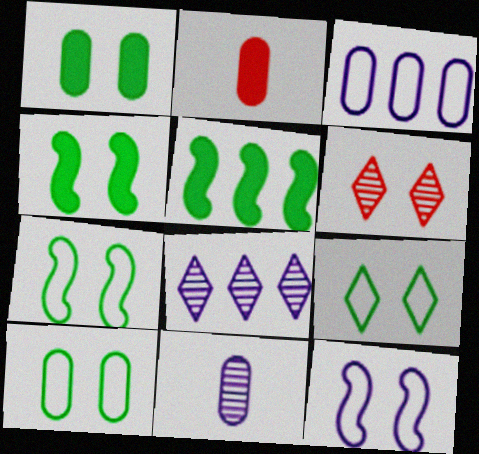[[1, 6, 12], 
[2, 7, 8], 
[7, 9, 10]]